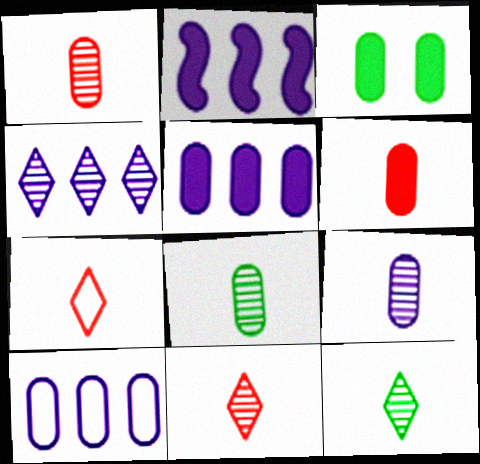[[1, 3, 10], 
[1, 8, 9], 
[2, 4, 10], 
[3, 5, 6]]